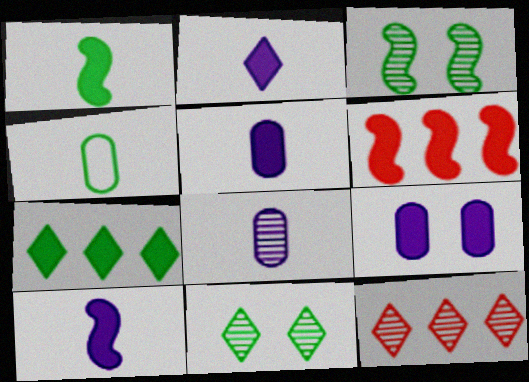[[2, 5, 10], 
[3, 4, 7], 
[3, 8, 12]]